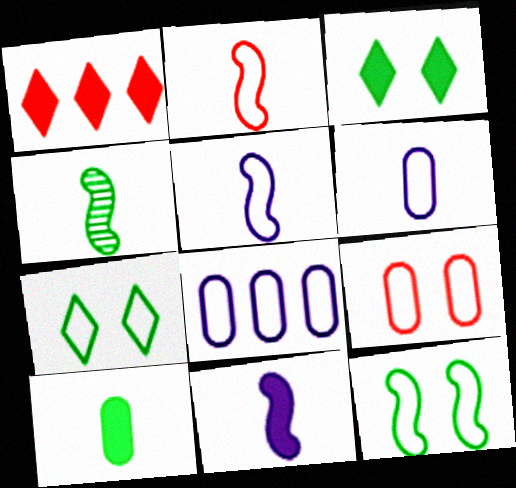[[2, 4, 11], 
[2, 7, 8]]